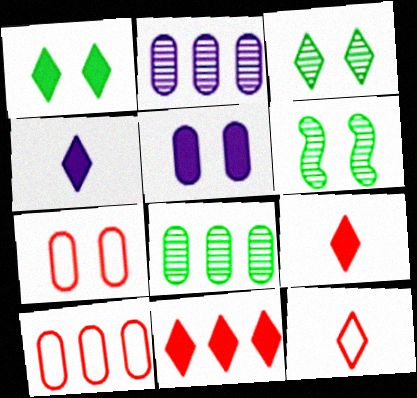[[1, 4, 11], 
[4, 6, 10]]